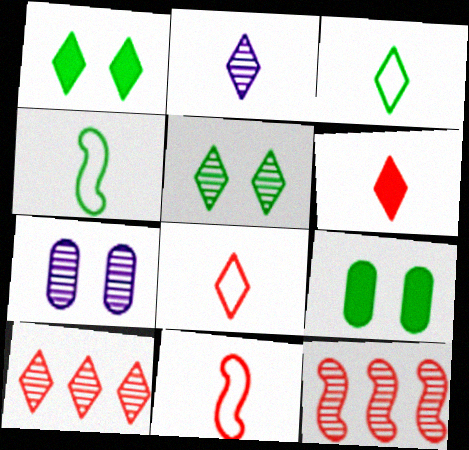[[2, 3, 6], 
[2, 5, 10]]